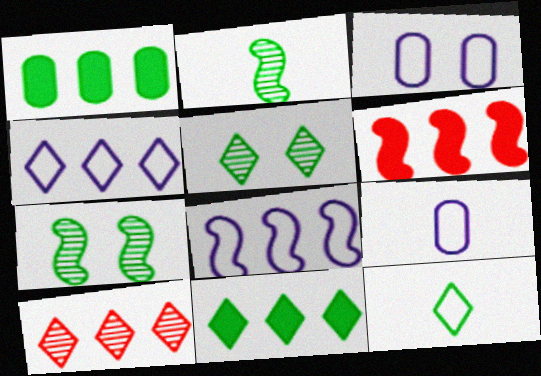[[1, 7, 12], 
[1, 8, 10], 
[4, 10, 11], 
[5, 6, 9], 
[5, 11, 12]]